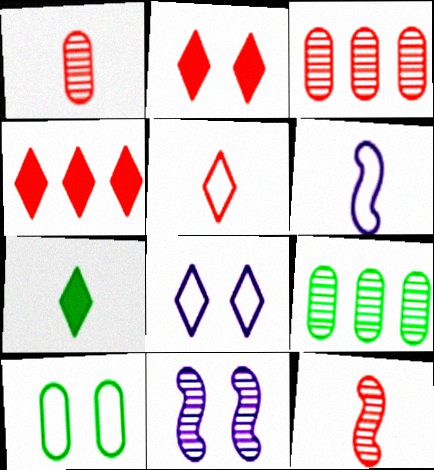[[1, 6, 7], 
[2, 6, 9], 
[2, 10, 11]]